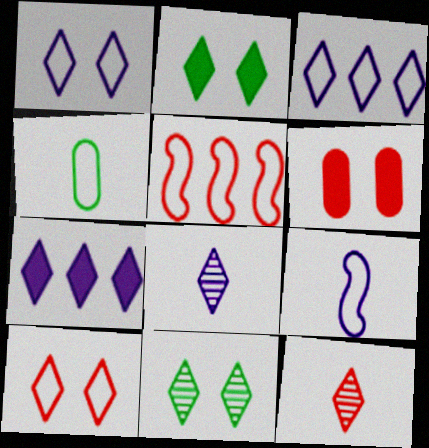[[1, 4, 5], 
[1, 7, 8], 
[2, 3, 12], 
[5, 6, 12]]